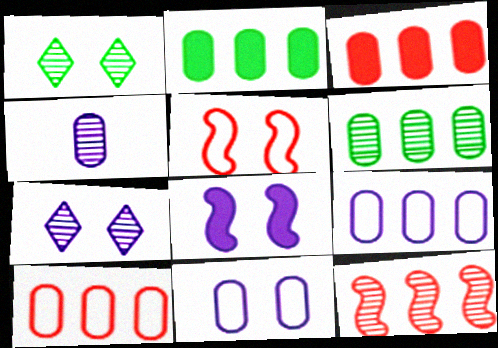[[1, 4, 12], 
[3, 6, 9], 
[7, 8, 11]]